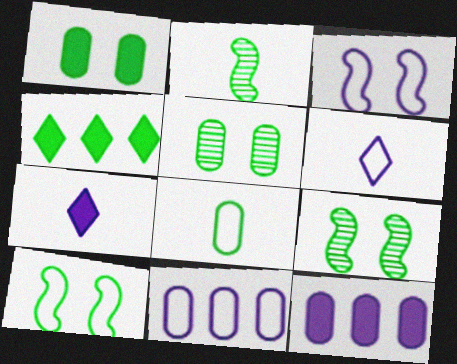[[3, 6, 11], 
[4, 8, 9]]